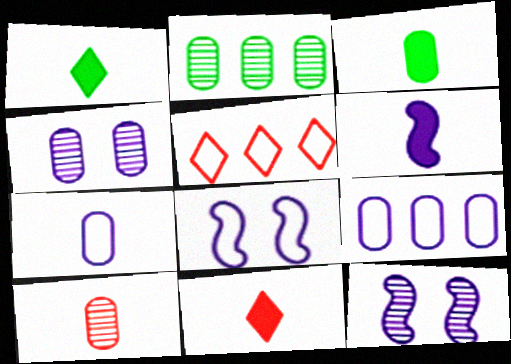[[2, 4, 10], 
[2, 8, 11], 
[3, 5, 12], 
[3, 6, 11], 
[3, 7, 10]]